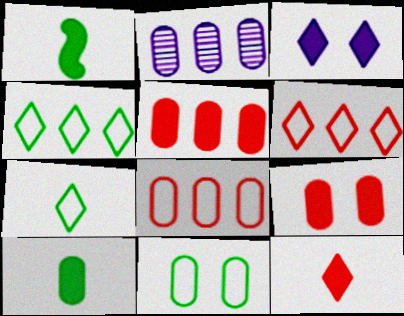[[1, 3, 5]]